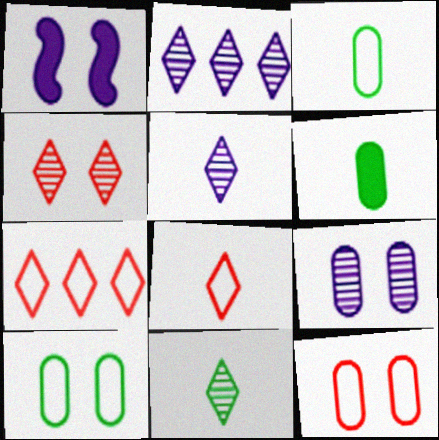[[1, 4, 10], 
[2, 4, 11]]